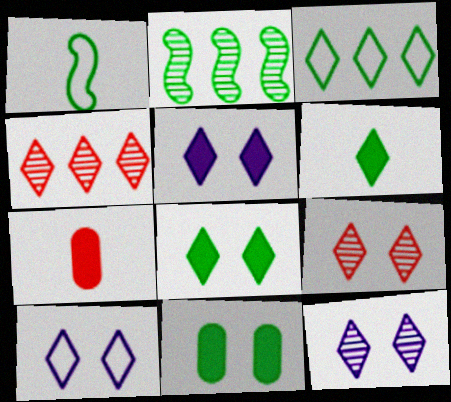[[2, 7, 10], 
[4, 6, 10], 
[5, 10, 12], 
[8, 9, 10]]